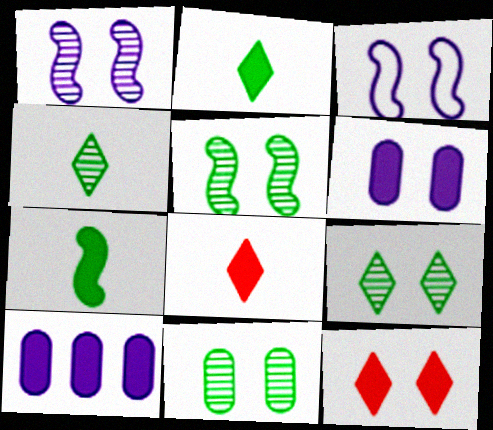[[3, 11, 12], 
[5, 9, 11], 
[7, 10, 12]]